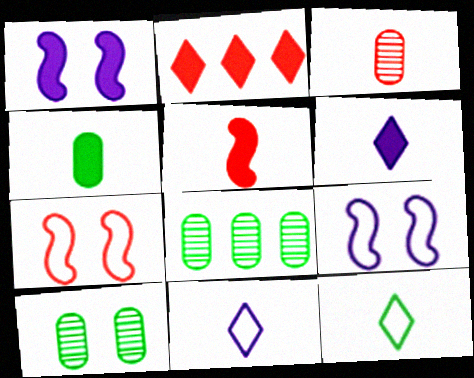[[1, 2, 4], 
[2, 3, 7], 
[4, 5, 6], 
[6, 7, 8]]